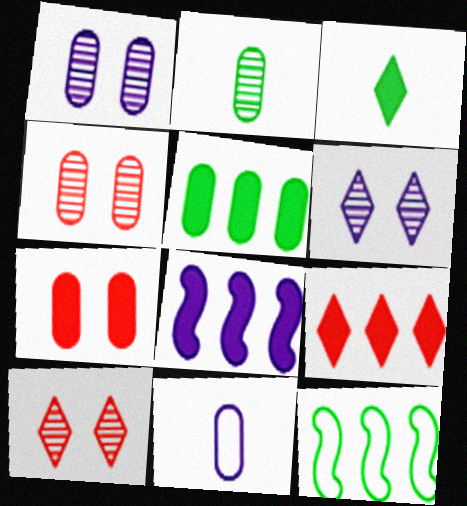[[3, 7, 8], 
[4, 5, 11], 
[5, 8, 9], 
[6, 8, 11]]